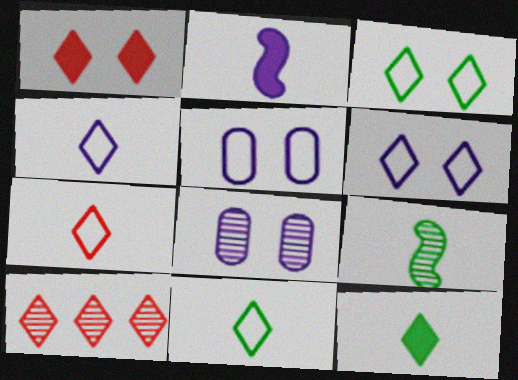[[1, 7, 10], 
[4, 7, 11], 
[6, 10, 12], 
[8, 9, 10]]